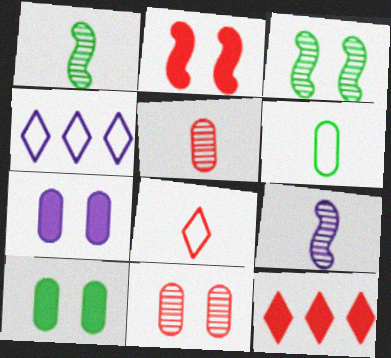[[4, 7, 9]]